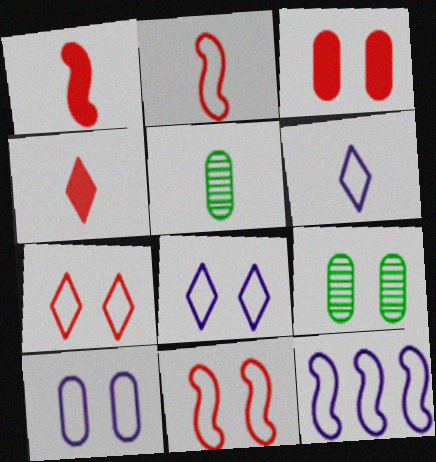[[1, 5, 6], 
[3, 9, 10], 
[4, 9, 12], 
[6, 10, 12]]